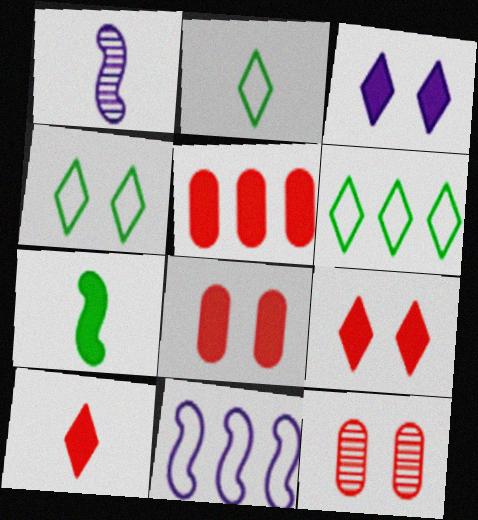[[1, 4, 5], 
[1, 6, 8], 
[2, 4, 6], 
[3, 5, 7]]